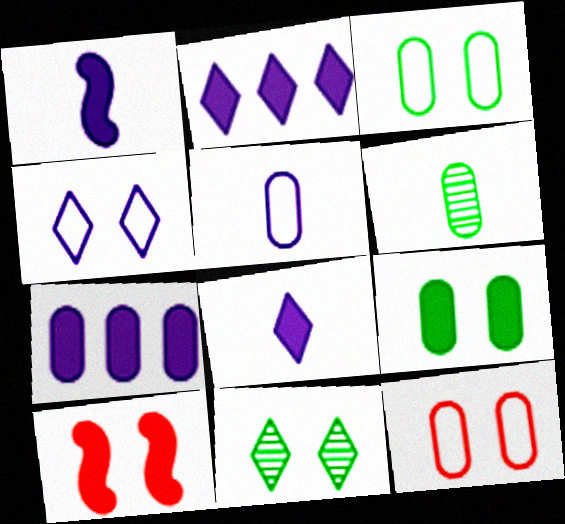[[6, 7, 12]]